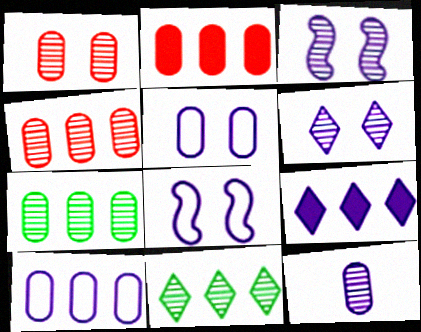[[1, 7, 12], 
[2, 7, 10], 
[8, 9, 12]]